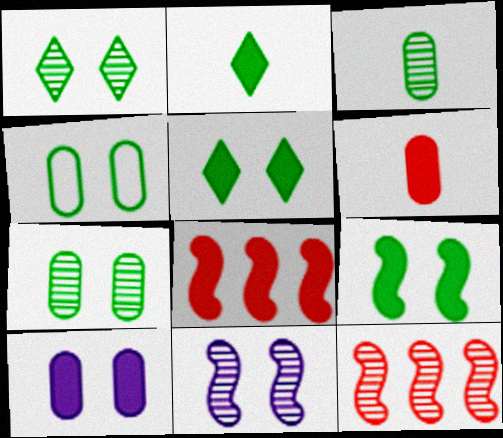[[1, 4, 9], 
[2, 8, 10]]